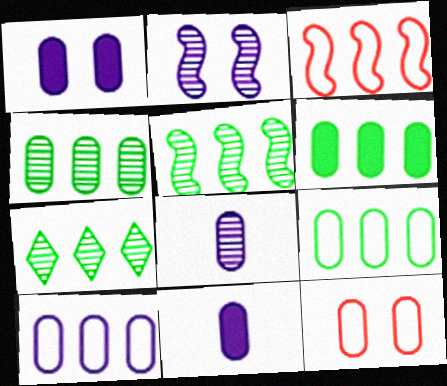[[1, 8, 10], 
[4, 5, 7], 
[4, 6, 9], 
[4, 11, 12], 
[6, 8, 12]]